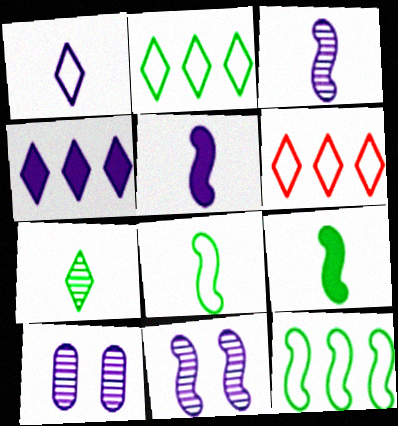[[6, 9, 10]]